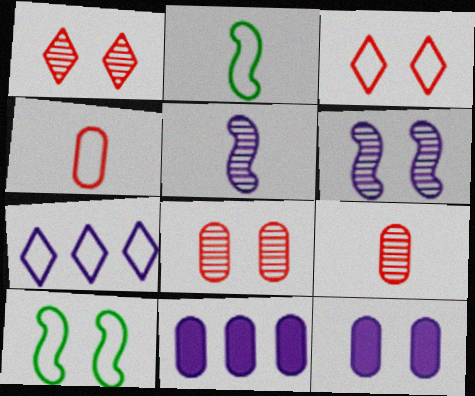[[1, 2, 11], 
[1, 10, 12], 
[4, 7, 10], 
[5, 7, 12]]